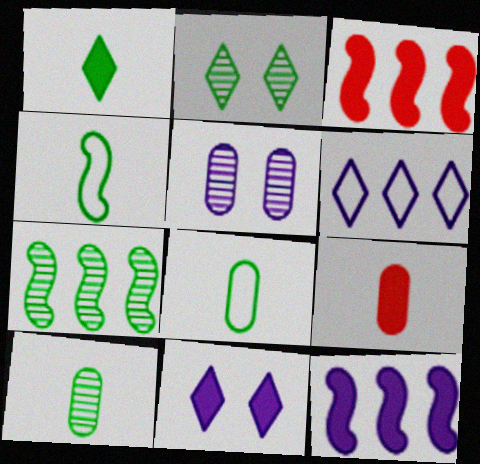[[1, 4, 10], 
[2, 7, 10]]